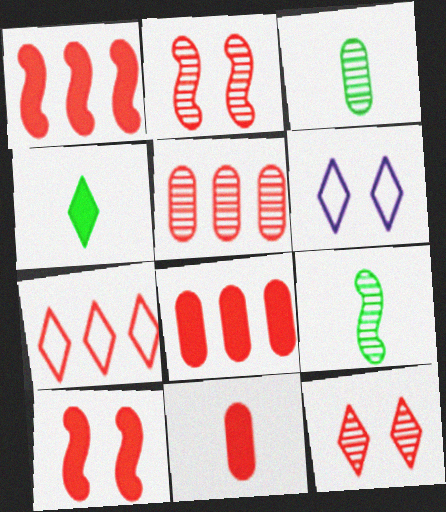[[1, 3, 6], 
[1, 5, 7], 
[2, 7, 11], 
[6, 8, 9]]